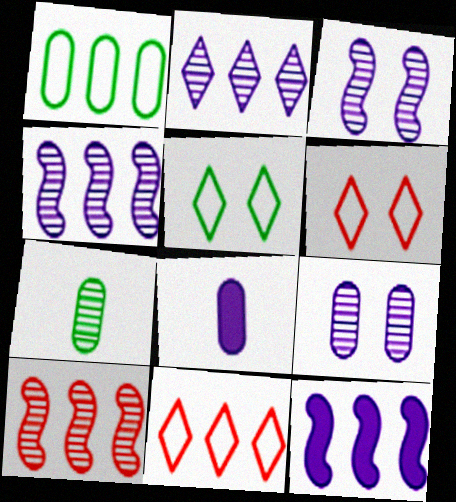[[5, 8, 10], 
[6, 7, 12]]